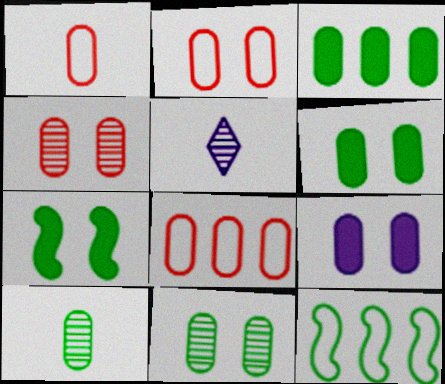[[1, 2, 8], 
[2, 9, 11], 
[5, 7, 8], 
[8, 9, 10]]